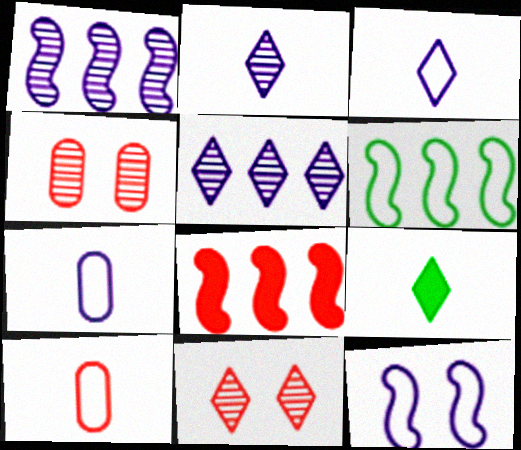[[1, 6, 8], 
[8, 10, 11]]